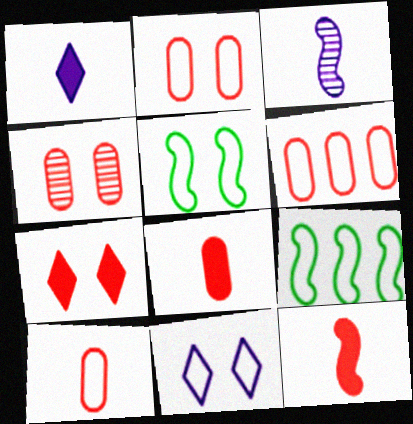[[1, 4, 9], 
[2, 5, 11], 
[2, 6, 10], 
[4, 6, 8], 
[9, 10, 11]]